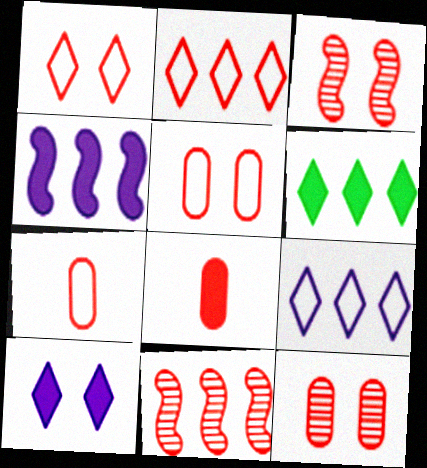[[1, 8, 11], 
[2, 3, 8]]